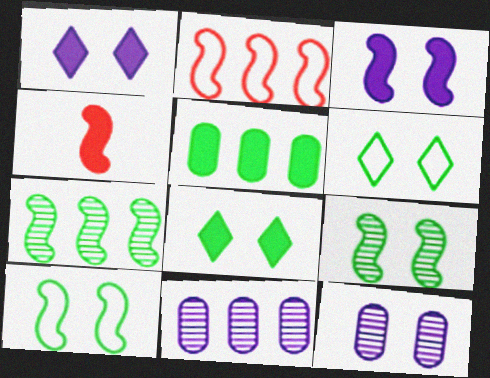[[1, 4, 5], 
[4, 6, 11]]